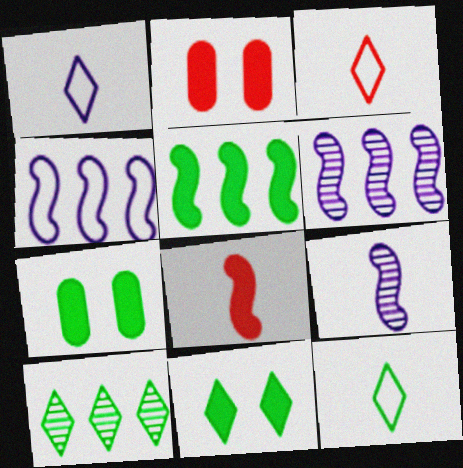[[1, 3, 12], 
[2, 6, 12], 
[3, 6, 7], 
[10, 11, 12]]